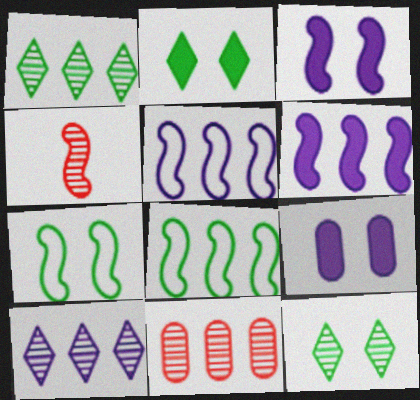[[3, 4, 8], 
[4, 6, 7]]